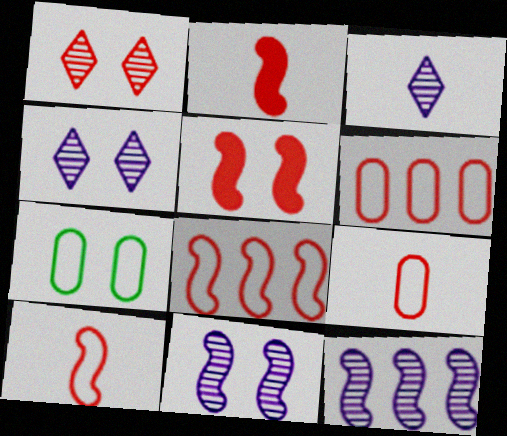[[1, 2, 6], 
[4, 5, 7]]